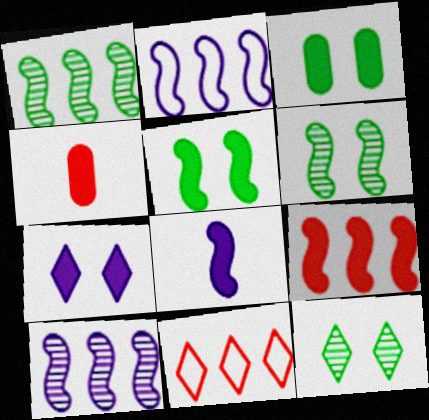[[1, 2, 9], 
[2, 4, 12], 
[5, 8, 9]]